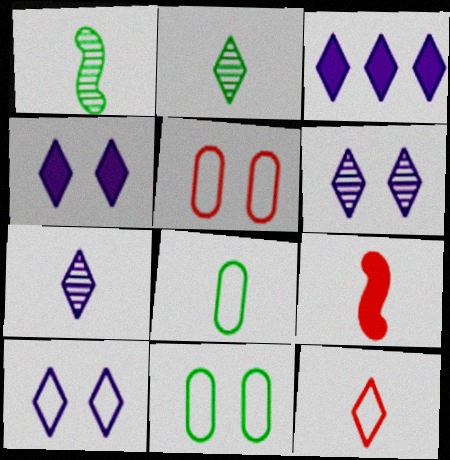[[1, 3, 5], 
[3, 7, 10], 
[4, 6, 10], 
[7, 8, 9]]